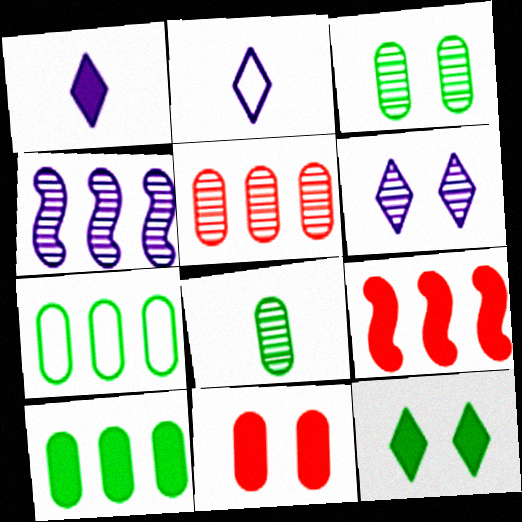[[2, 3, 9]]